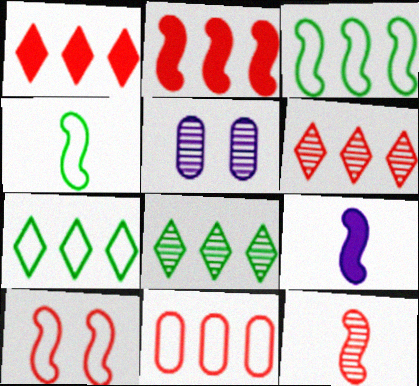[[1, 4, 5], 
[2, 6, 11], 
[2, 10, 12], 
[4, 9, 12], 
[5, 8, 12]]